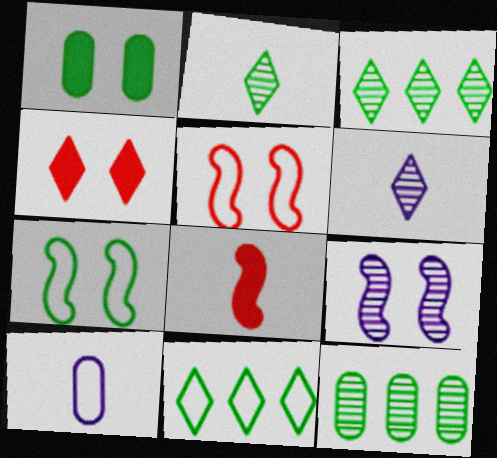[[2, 8, 10], 
[4, 6, 11], 
[5, 10, 11]]